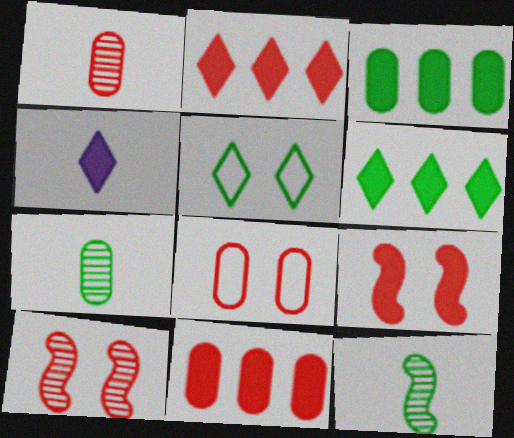[[1, 8, 11], 
[3, 4, 9], 
[3, 5, 12]]